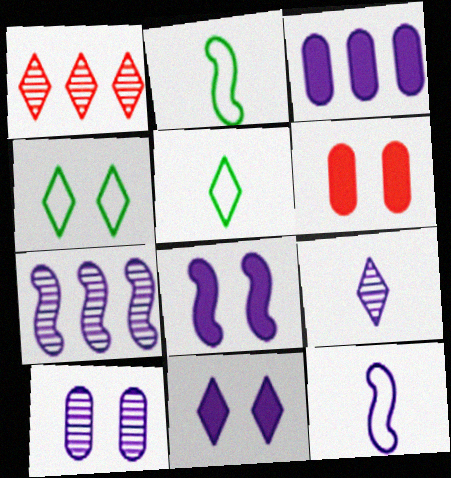[[1, 5, 11], 
[5, 6, 7], 
[7, 8, 12], 
[7, 9, 10]]